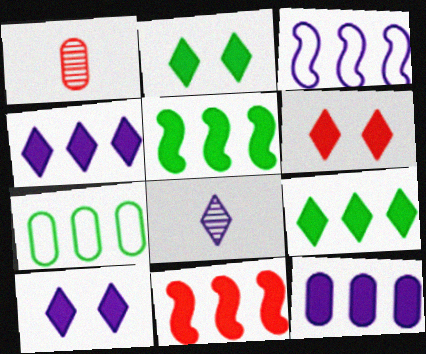[[1, 2, 3], 
[2, 6, 10], 
[9, 11, 12]]